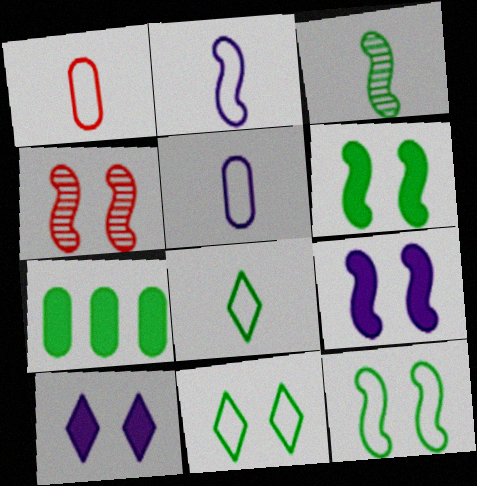[[1, 2, 8], 
[3, 7, 11], 
[4, 9, 12]]